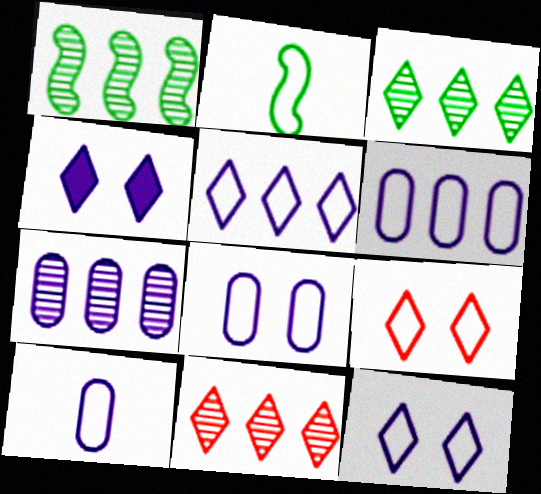[[1, 7, 11], 
[2, 6, 9], 
[6, 8, 10]]